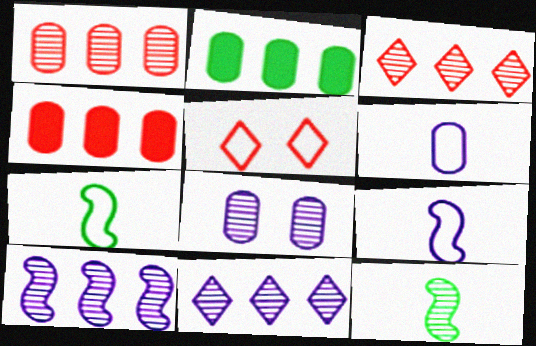[[3, 8, 12]]